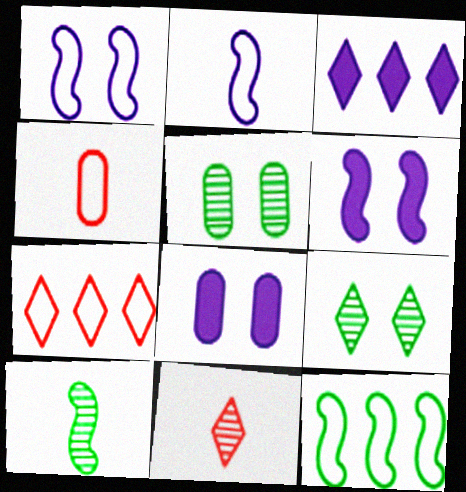[[7, 8, 10], 
[8, 11, 12]]